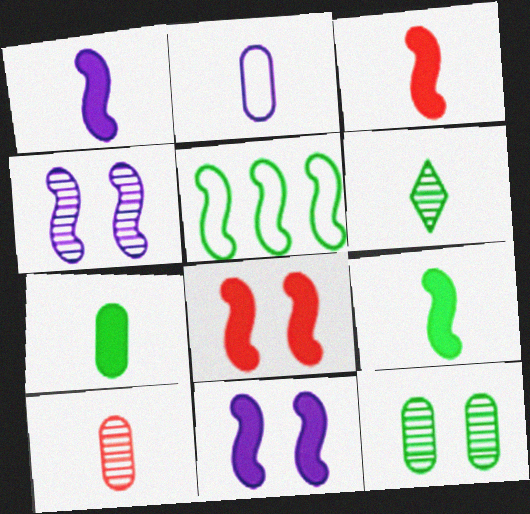[[1, 3, 9], 
[2, 3, 6], 
[2, 7, 10], 
[3, 4, 5]]